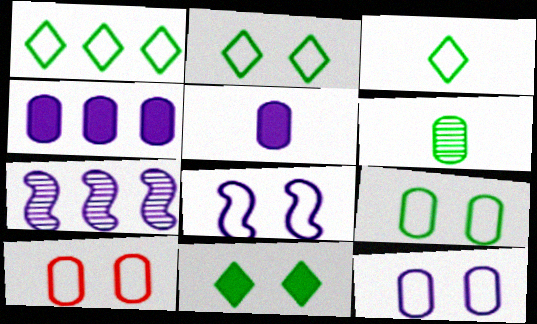[[1, 2, 3], 
[2, 8, 10], 
[4, 6, 10], 
[9, 10, 12]]